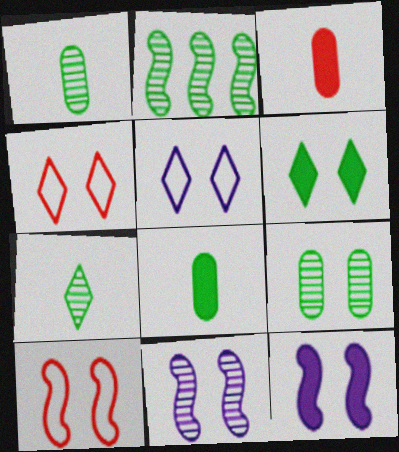[[2, 3, 5], 
[2, 7, 9], 
[4, 9, 12]]